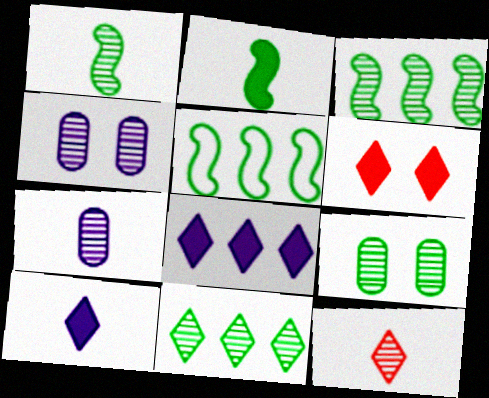[[1, 7, 12], 
[1, 9, 11], 
[3, 4, 12], 
[5, 6, 7]]